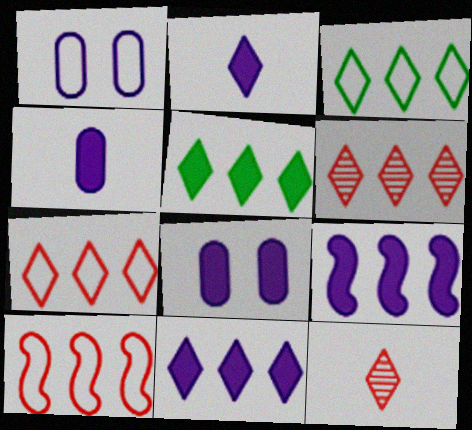[[2, 8, 9], 
[3, 6, 11]]